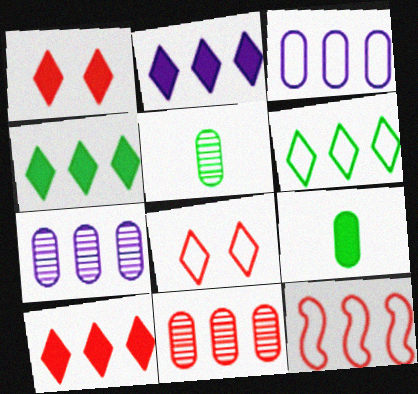[[2, 4, 10], 
[3, 6, 12], 
[4, 7, 12], 
[10, 11, 12]]